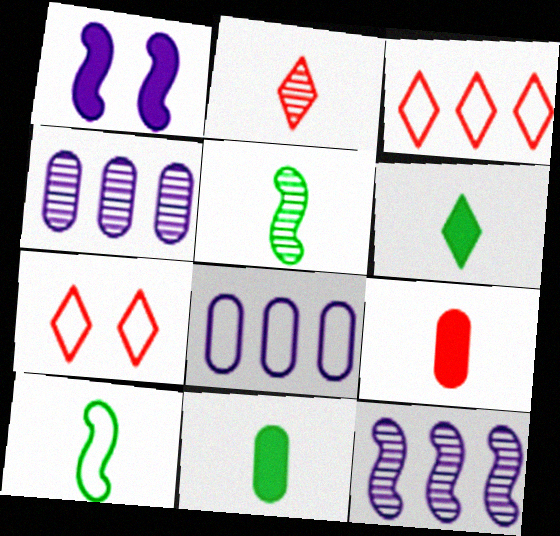[[7, 8, 10], 
[7, 11, 12]]